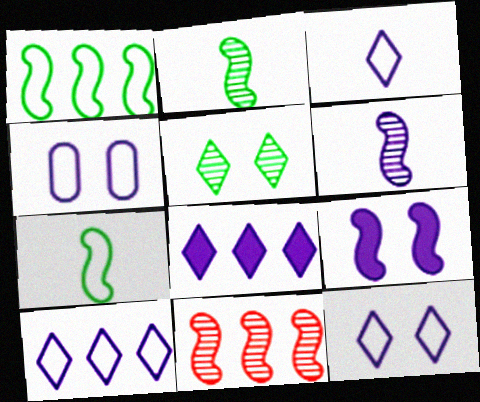[[3, 10, 12], 
[4, 6, 8], 
[7, 9, 11]]